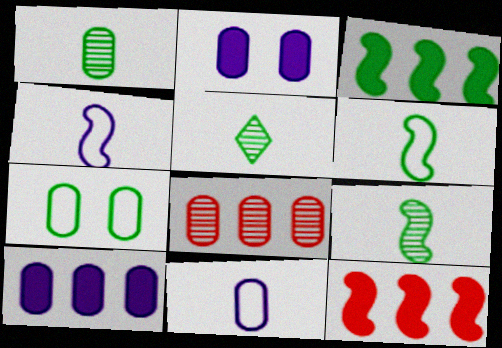[[1, 5, 9], 
[3, 5, 7]]